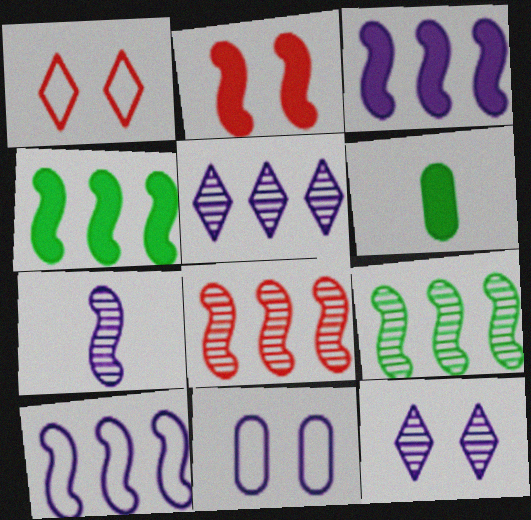[[4, 8, 10]]